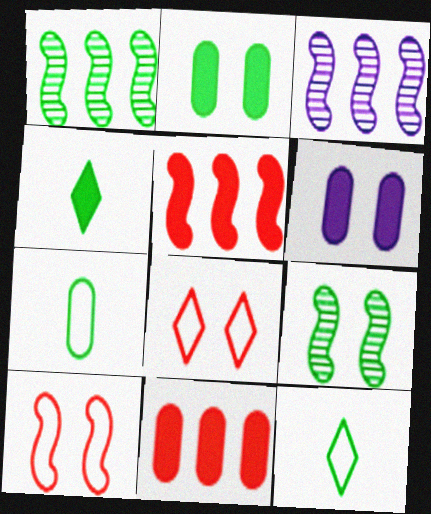[[1, 2, 12], 
[4, 5, 6], 
[6, 8, 9]]